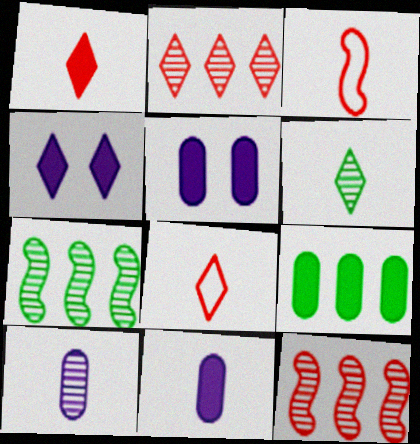[[3, 6, 11], 
[5, 7, 8]]